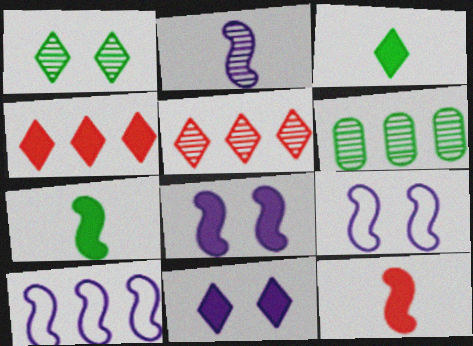[[2, 8, 10], 
[3, 4, 11], 
[4, 6, 10]]